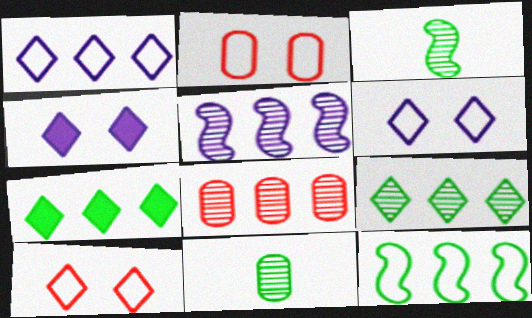[[5, 8, 9]]